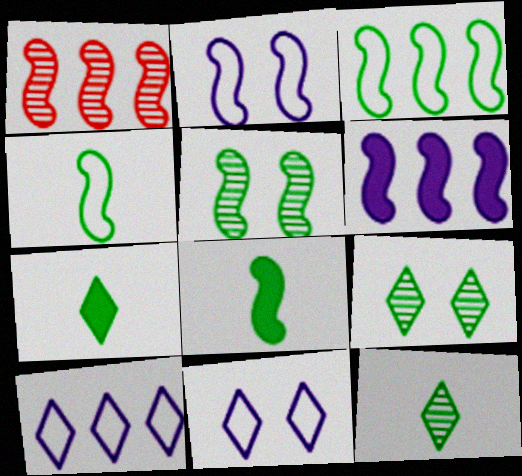[[1, 2, 8], 
[1, 3, 6], 
[3, 5, 8]]